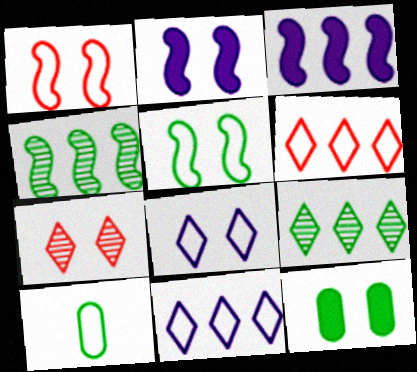[[1, 10, 11], 
[3, 7, 10]]